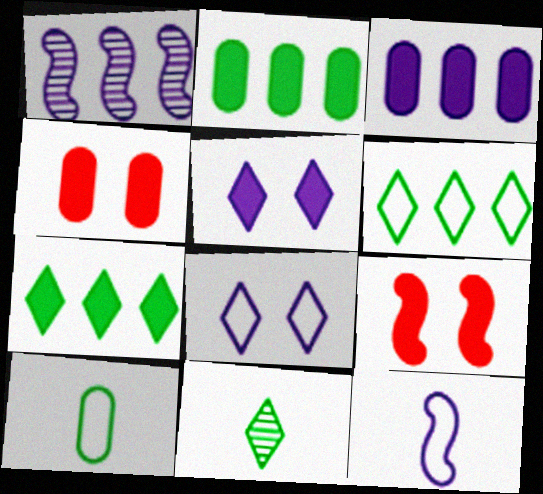[]